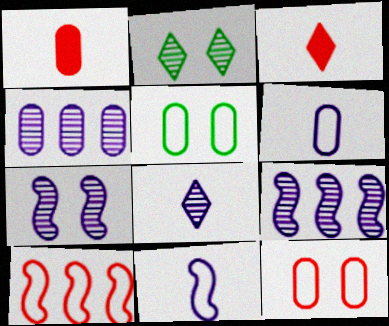[[1, 4, 5], 
[3, 5, 9], 
[4, 7, 8]]